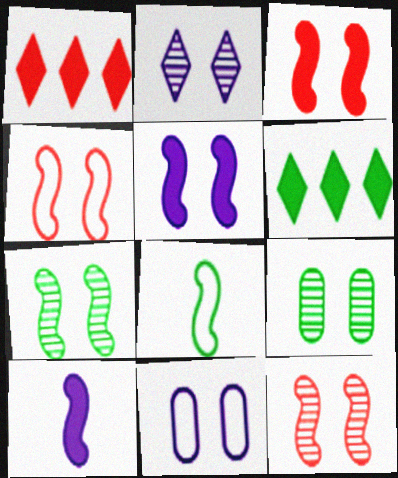[[2, 5, 11], 
[2, 9, 12], 
[3, 4, 12], 
[4, 5, 7], 
[6, 8, 9]]